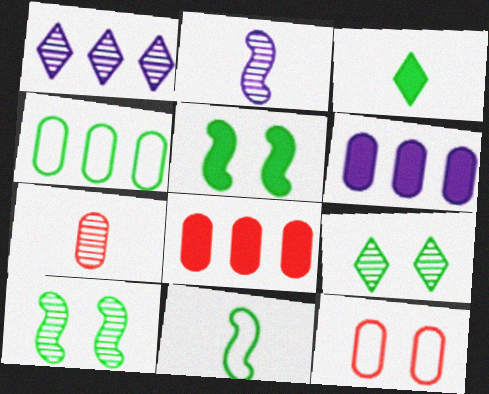[[1, 7, 10], 
[3, 4, 10], 
[7, 8, 12]]